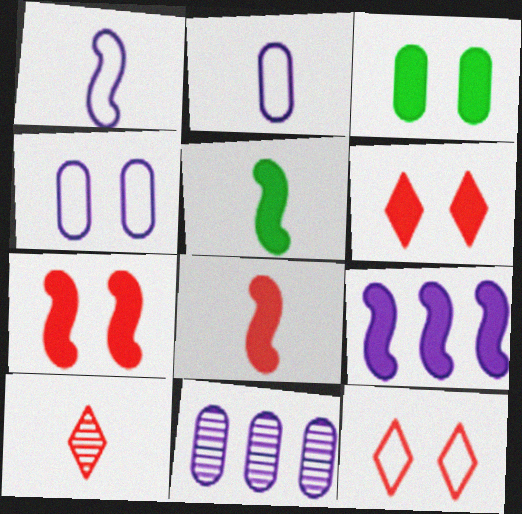[[2, 5, 10], 
[5, 7, 9], 
[5, 11, 12]]